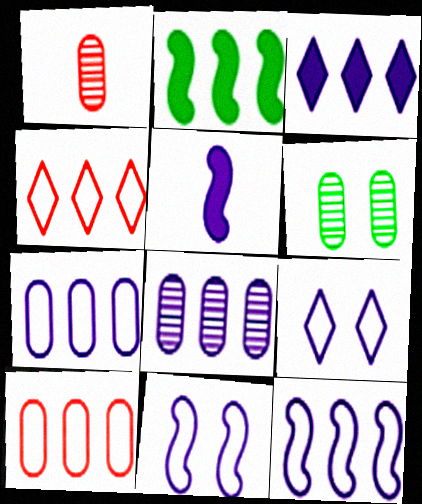[[1, 2, 9], 
[1, 6, 8], 
[2, 4, 8], 
[3, 8, 12], 
[4, 5, 6], 
[5, 8, 9]]